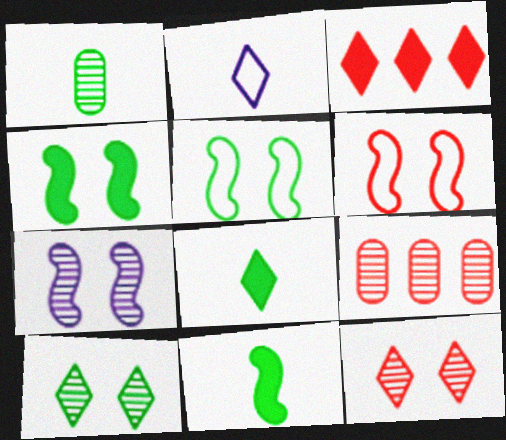[[2, 3, 10], 
[2, 4, 9], 
[4, 6, 7]]